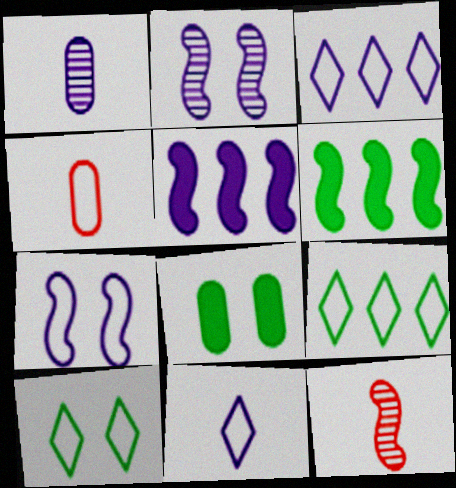[[3, 8, 12], 
[4, 7, 9], 
[6, 7, 12]]